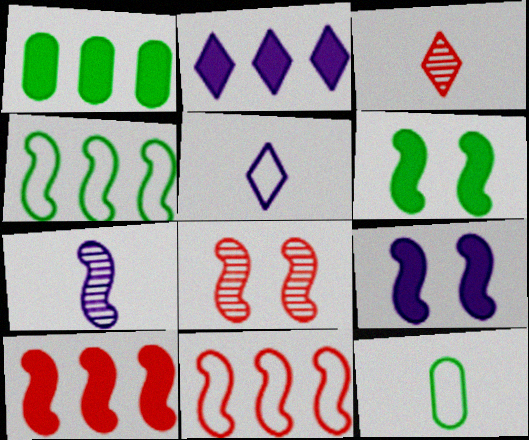[[1, 2, 10], 
[1, 5, 8], 
[2, 8, 12], 
[6, 7, 11]]